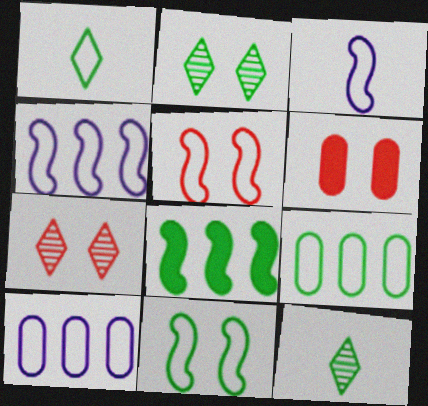[[1, 5, 10], 
[1, 9, 11], 
[4, 6, 12], 
[5, 6, 7]]